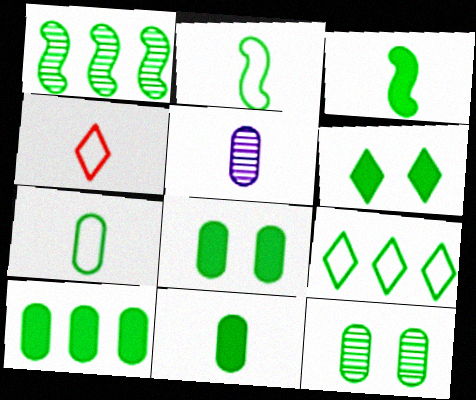[[1, 6, 7], 
[1, 9, 10], 
[3, 4, 5], 
[3, 6, 10], 
[3, 9, 12], 
[7, 10, 12], 
[8, 10, 11]]